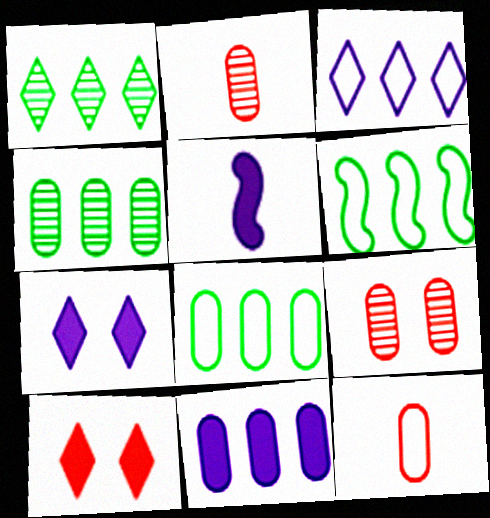[[2, 6, 7], 
[5, 7, 11]]